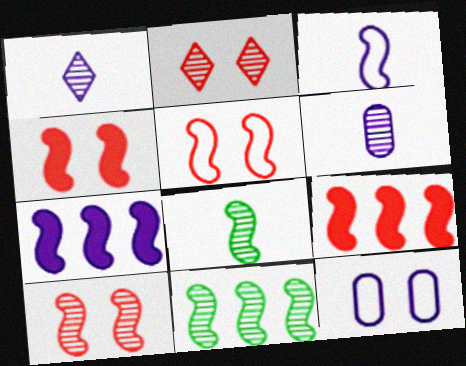[[1, 7, 12], 
[2, 6, 11], 
[3, 4, 11], 
[4, 5, 10], 
[5, 7, 8]]